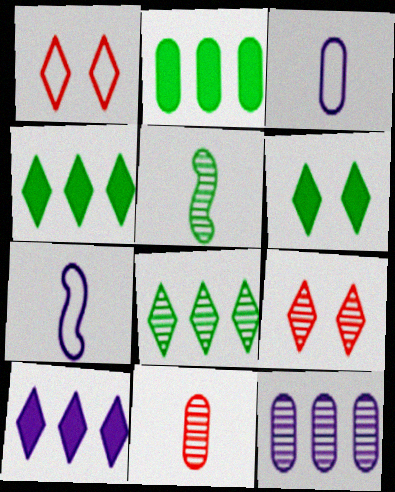[[2, 7, 9], 
[5, 9, 12]]